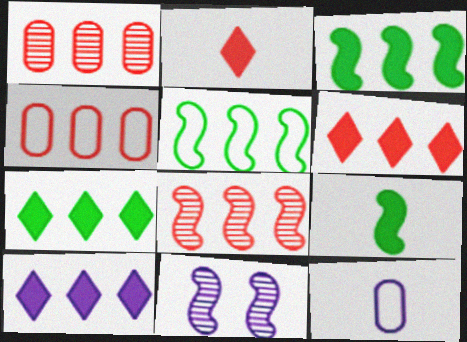[[1, 5, 10], 
[4, 6, 8], 
[6, 7, 10], 
[10, 11, 12]]